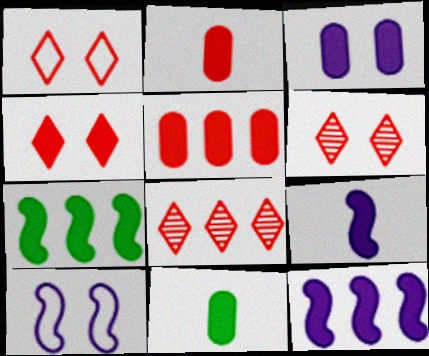[[1, 4, 6], 
[3, 5, 11], 
[4, 11, 12], 
[8, 10, 11]]